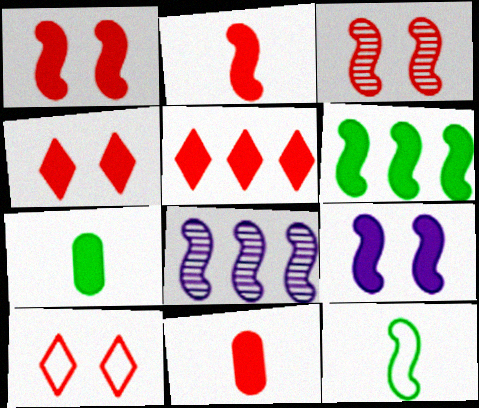[[1, 5, 11], 
[1, 8, 12], 
[2, 6, 9], 
[5, 7, 9], 
[7, 8, 10]]